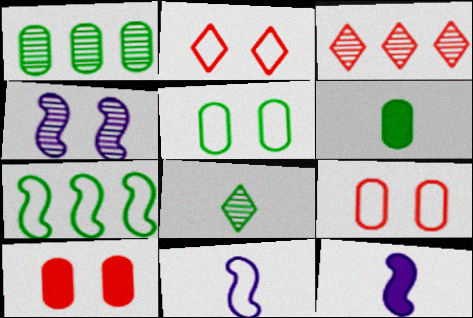[[1, 2, 12], 
[1, 5, 6], 
[3, 5, 12]]